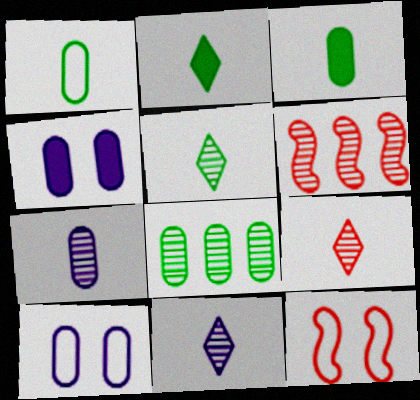[[2, 6, 10], 
[5, 9, 11]]